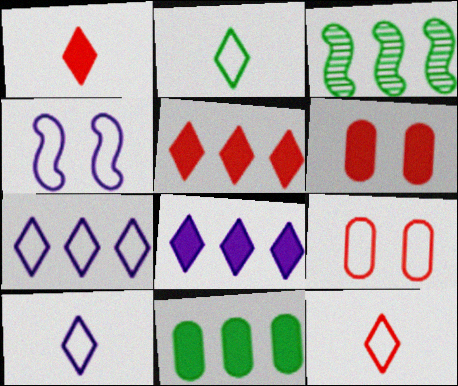[[2, 10, 12], 
[3, 6, 10]]